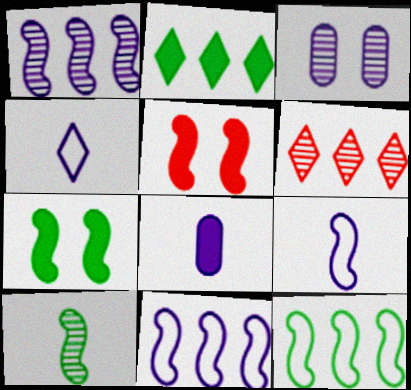[[2, 5, 8], 
[3, 6, 10], 
[5, 10, 11], 
[7, 10, 12]]